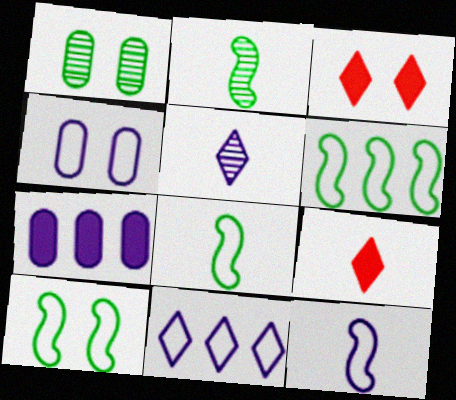[[4, 11, 12], 
[6, 8, 10]]